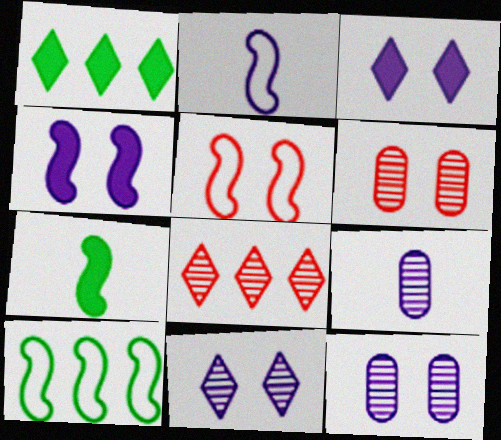[[1, 2, 6], 
[1, 5, 9], 
[2, 5, 10]]